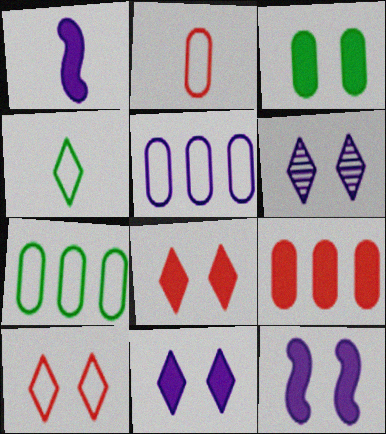[[1, 5, 6], 
[3, 8, 12]]